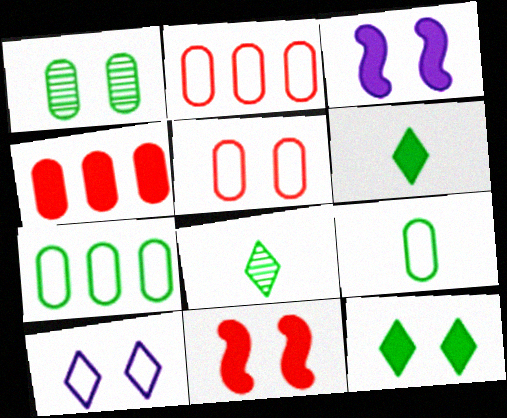[[1, 10, 11], 
[2, 3, 8], 
[3, 4, 6]]